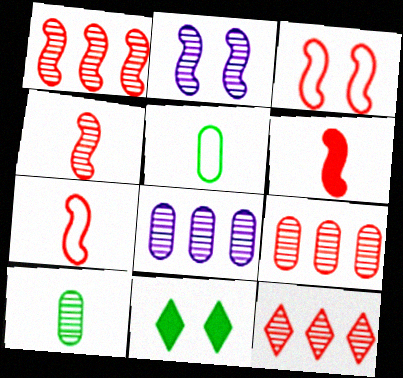[[1, 3, 6], 
[1, 9, 12], 
[2, 10, 12], 
[4, 6, 7], 
[7, 8, 11]]